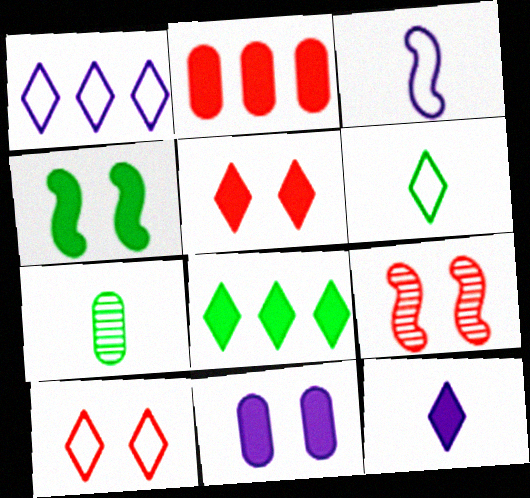[[1, 6, 10], 
[2, 4, 12], 
[4, 5, 11], 
[5, 8, 12]]